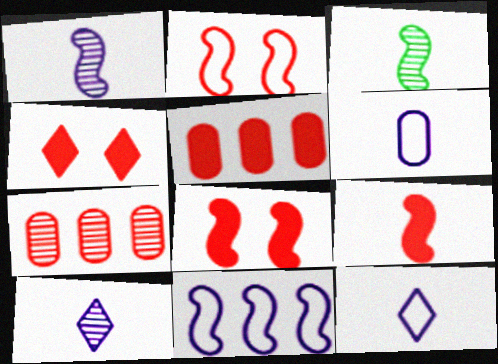[[3, 8, 11], 
[4, 5, 9]]